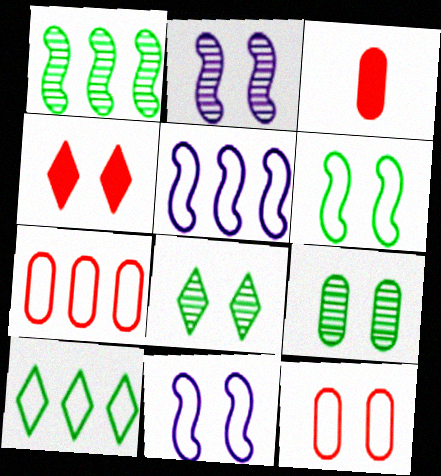[[2, 3, 10], 
[3, 5, 8], 
[4, 9, 11], 
[5, 7, 10]]